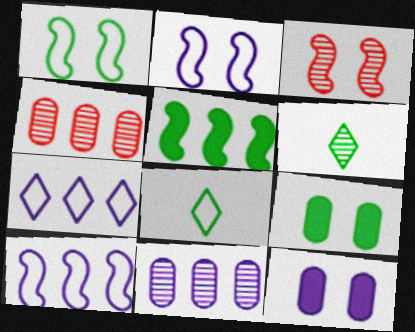[[3, 6, 11], 
[4, 5, 7]]